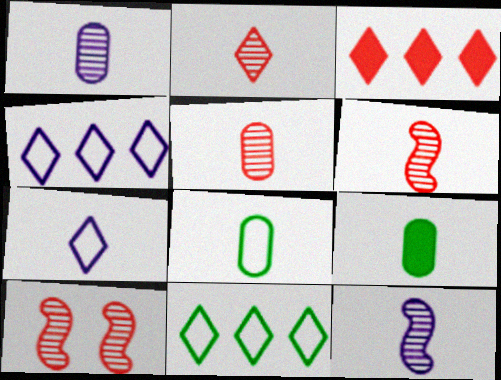[[2, 5, 6], 
[4, 9, 10], 
[6, 7, 9]]